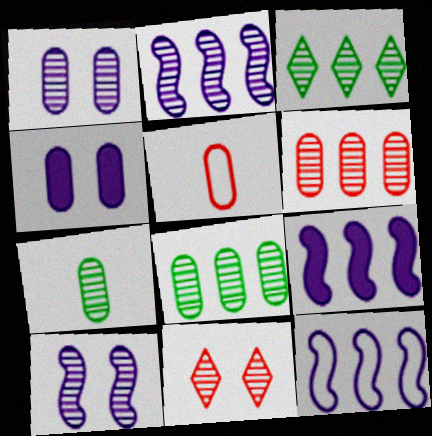[[1, 6, 7], 
[2, 3, 6], 
[2, 7, 11], 
[2, 9, 12], 
[4, 5, 8]]